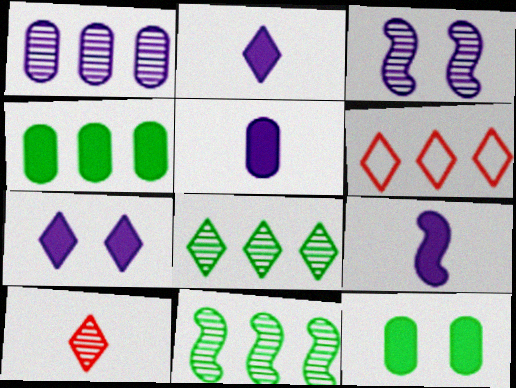[[2, 5, 9]]